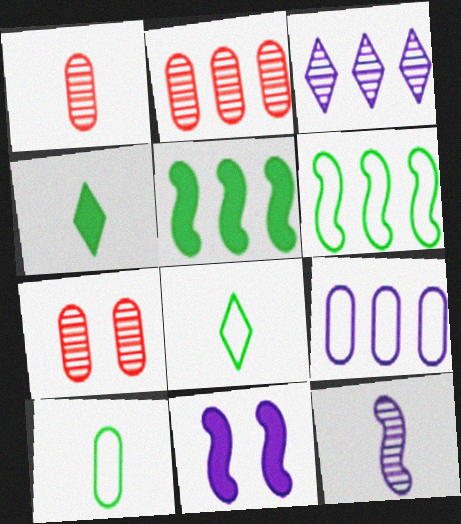[[1, 2, 7], 
[2, 8, 11]]